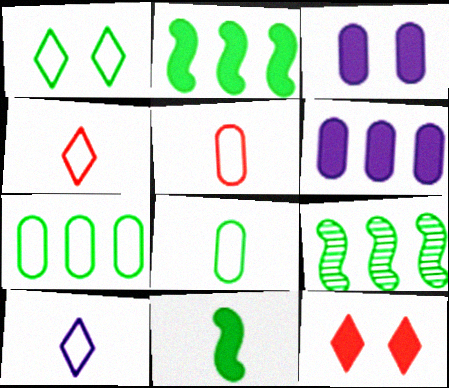[[3, 4, 9], 
[6, 11, 12]]